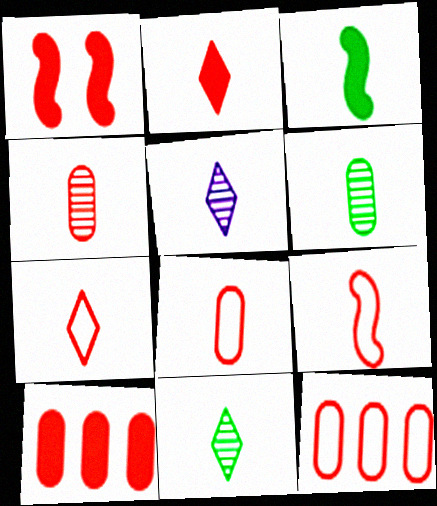[[1, 2, 10], 
[2, 4, 9], 
[3, 5, 8], 
[7, 8, 9]]